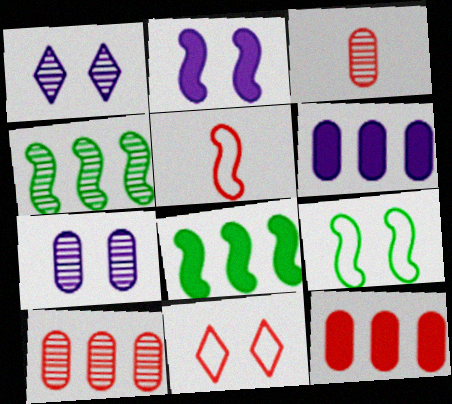[[1, 3, 4], 
[2, 4, 5]]